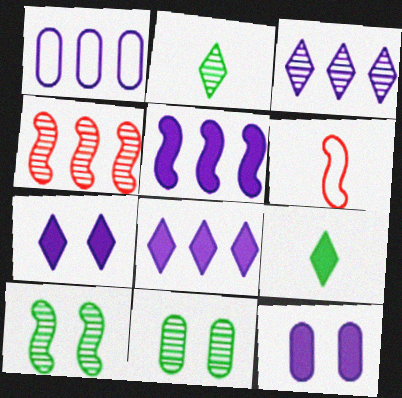[[1, 3, 5], 
[5, 6, 10], 
[6, 8, 11]]